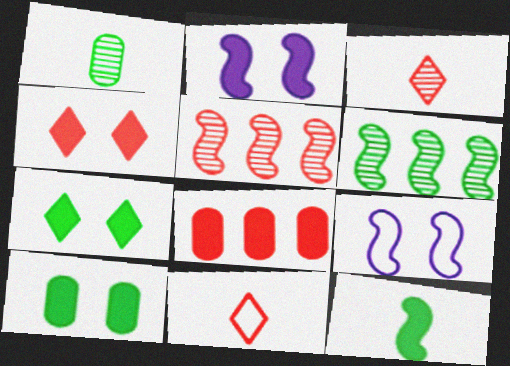[[2, 4, 10], 
[5, 9, 12]]